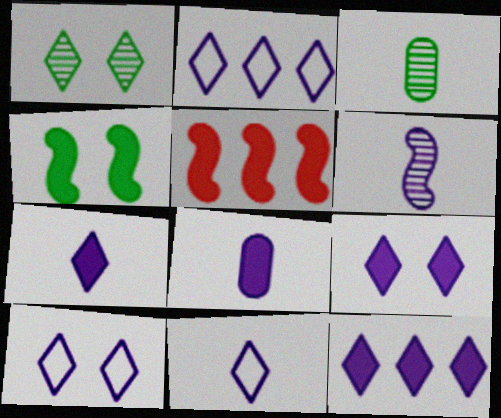[[2, 10, 11], 
[3, 5, 10], 
[6, 8, 11], 
[7, 9, 12]]